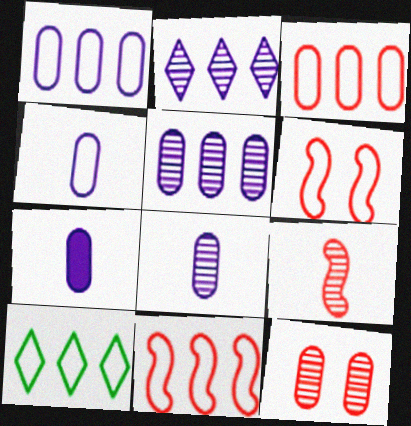[[1, 10, 11], 
[4, 6, 10], 
[4, 7, 8]]